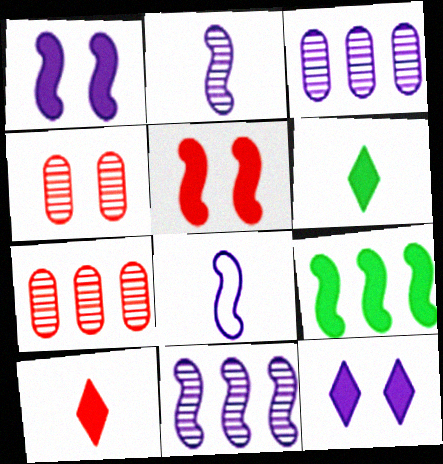[[1, 8, 11], 
[3, 8, 12]]